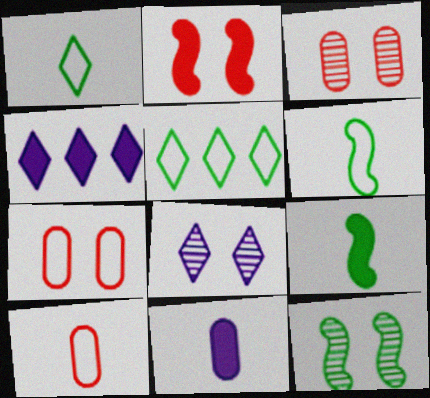[[3, 4, 6], 
[3, 8, 12], 
[4, 10, 12]]